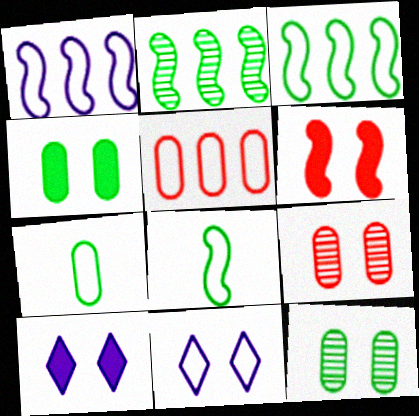[[4, 6, 10], 
[5, 8, 11], 
[6, 11, 12]]